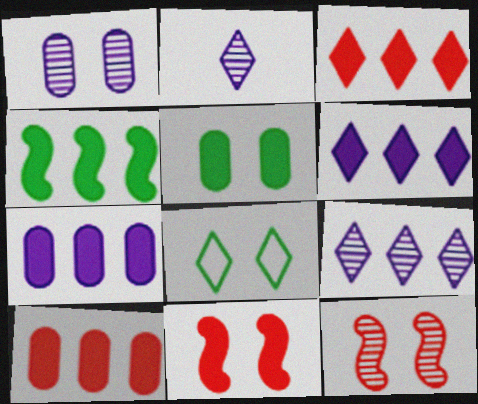[[1, 8, 11], 
[2, 3, 8], 
[3, 4, 7], 
[4, 6, 10]]